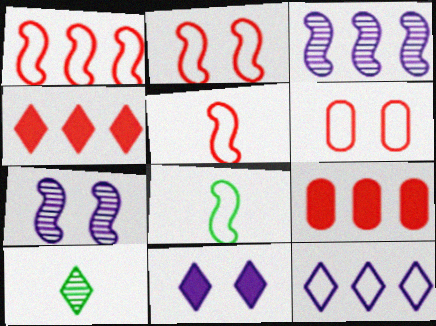[[1, 2, 5], 
[6, 8, 12]]